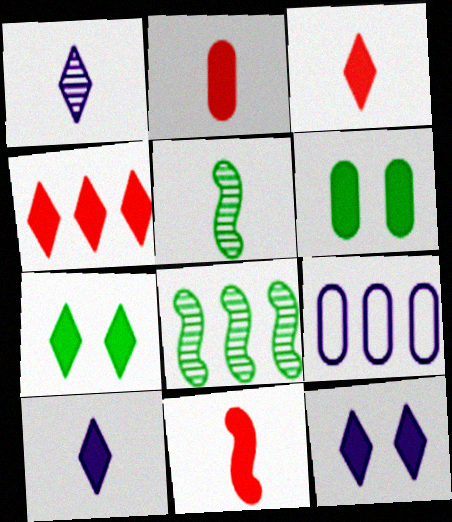[[2, 3, 11], 
[4, 7, 10], 
[4, 8, 9]]